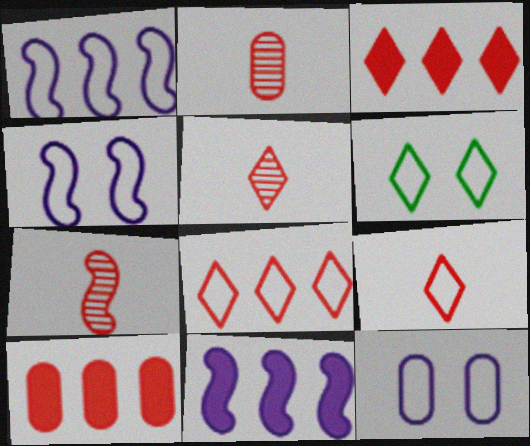[[2, 5, 7], 
[2, 6, 11]]